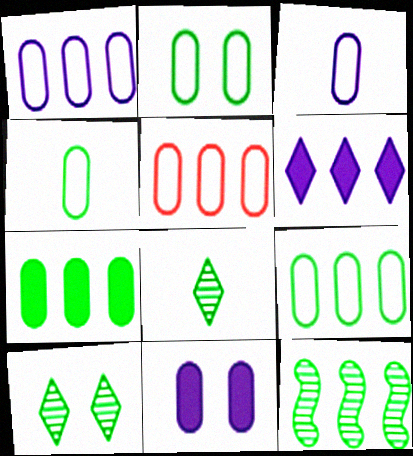[[1, 5, 9], 
[2, 3, 5], 
[2, 4, 9], 
[5, 6, 12]]